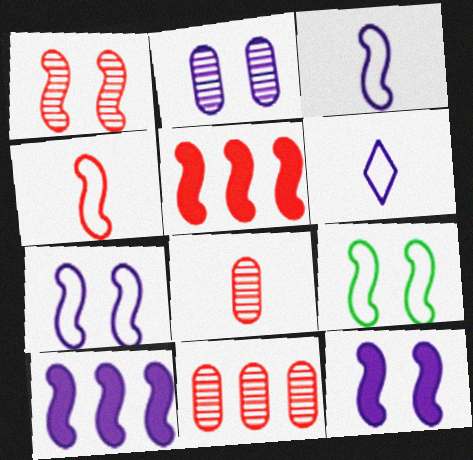[[1, 4, 5], 
[1, 9, 12], 
[2, 6, 10]]